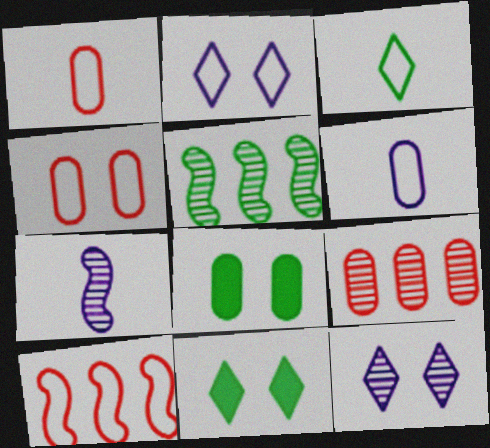[[3, 5, 8], 
[6, 8, 9]]